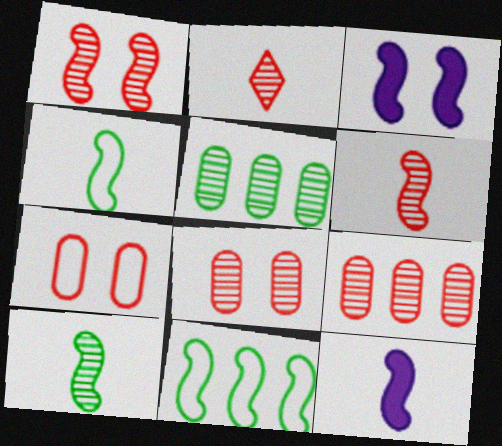[[1, 2, 9], 
[1, 11, 12], 
[3, 6, 11], 
[4, 6, 12]]